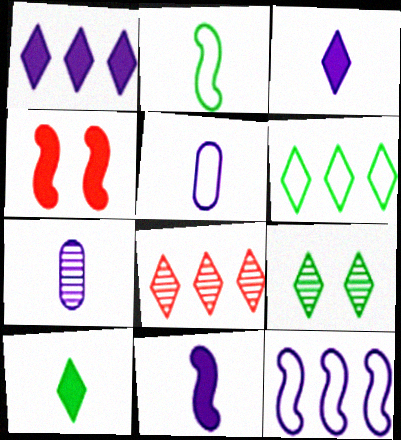[[1, 6, 8], 
[4, 6, 7], 
[6, 9, 10]]